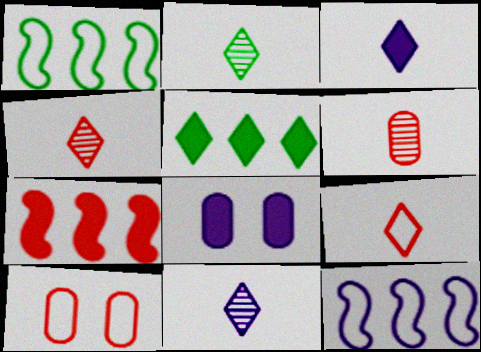[[1, 4, 8], 
[2, 3, 9], 
[2, 4, 11], 
[4, 7, 10], 
[8, 11, 12]]